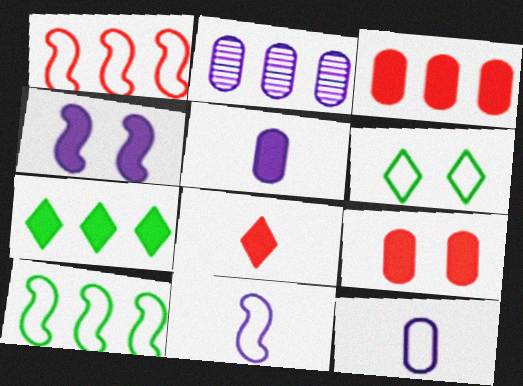[[1, 2, 7], 
[1, 6, 12]]